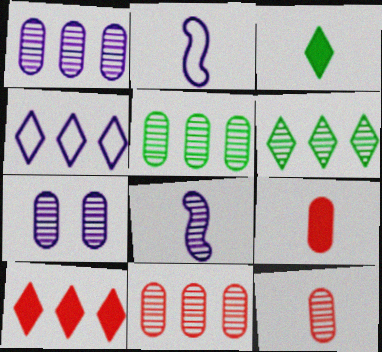[[1, 5, 11], 
[2, 3, 12], 
[4, 6, 10], 
[5, 7, 12]]